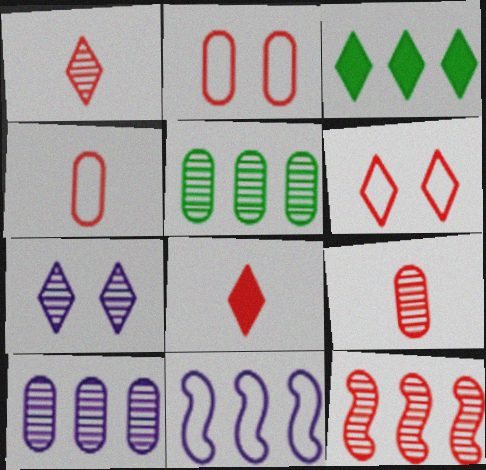[[2, 8, 12]]